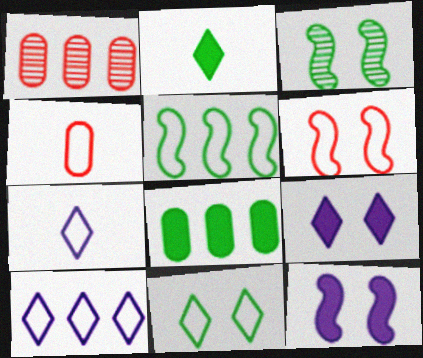[[3, 6, 12]]